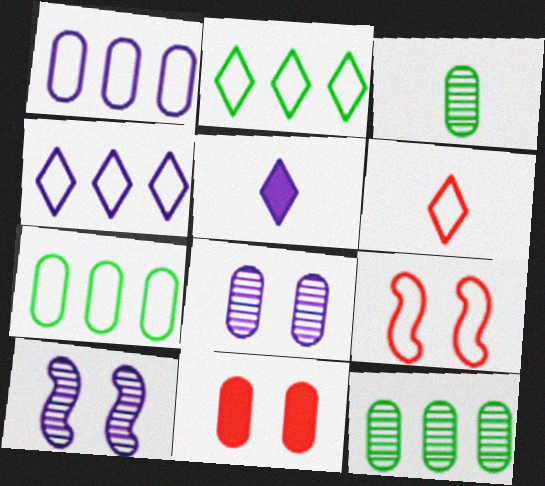[[1, 3, 11], 
[1, 5, 10], 
[5, 9, 12]]